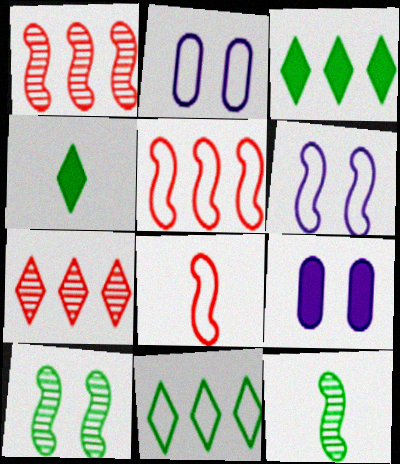[[1, 2, 4], 
[2, 8, 11]]